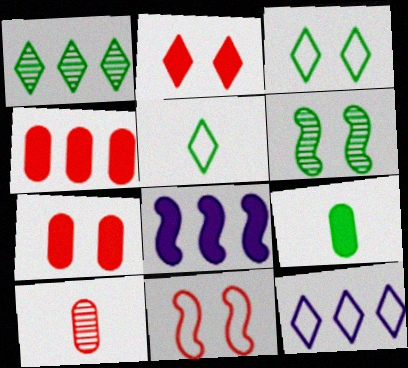[[2, 8, 9], 
[3, 8, 10]]